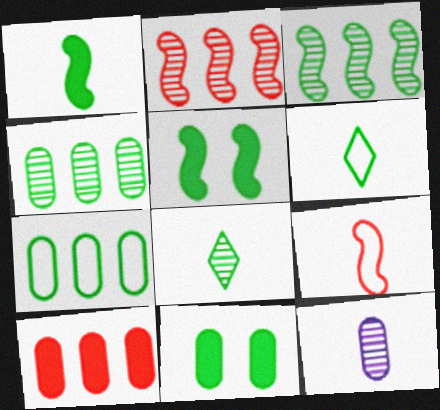[[3, 6, 11], 
[4, 5, 6], 
[5, 7, 8]]